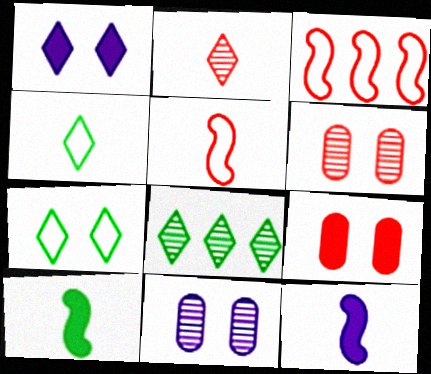[[2, 3, 9]]